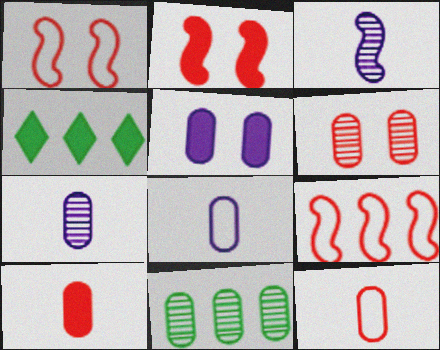[[1, 4, 7], 
[5, 11, 12], 
[6, 7, 11]]